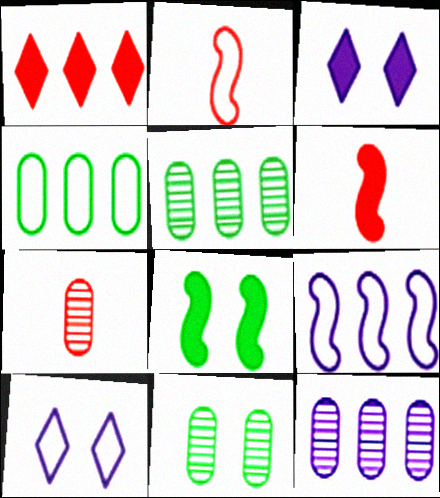[[1, 5, 9], 
[2, 3, 5], 
[2, 4, 10], 
[5, 6, 10], 
[7, 11, 12]]